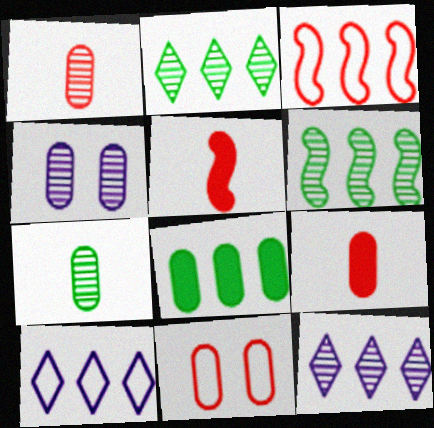[[3, 8, 12]]